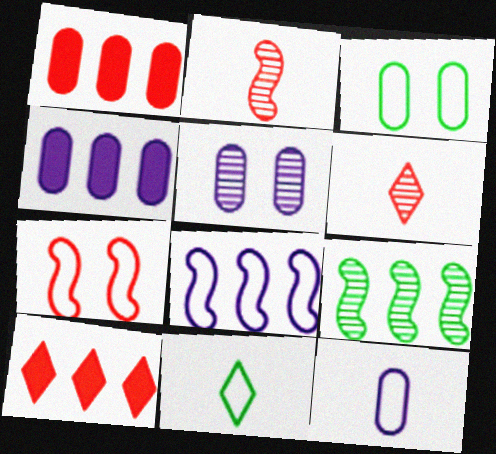[[1, 6, 7], 
[4, 5, 12], 
[5, 6, 9]]